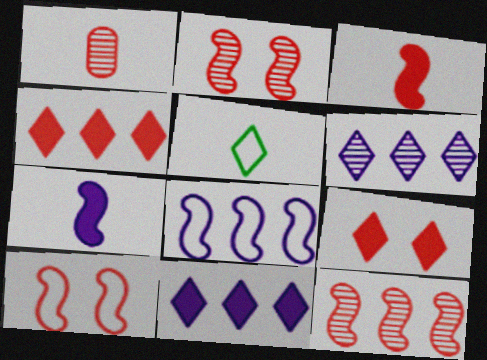[[1, 4, 10], 
[1, 5, 7], 
[3, 10, 12], 
[5, 6, 9]]